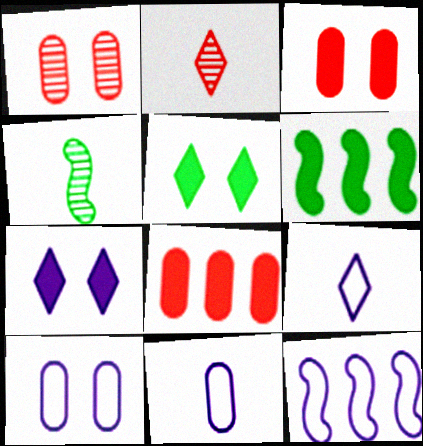[[1, 6, 9], 
[2, 6, 10], 
[9, 10, 12]]